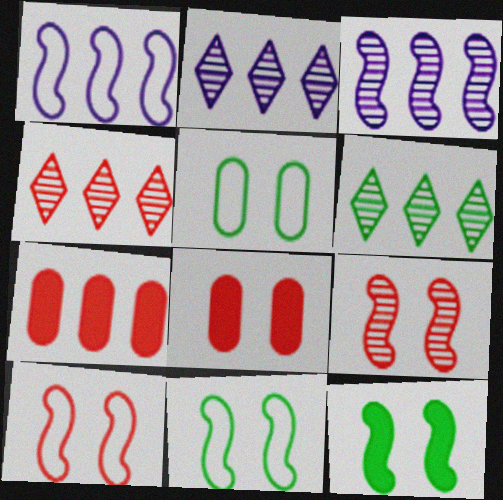[[1, 6, 7], 
[2, 4, 6]]